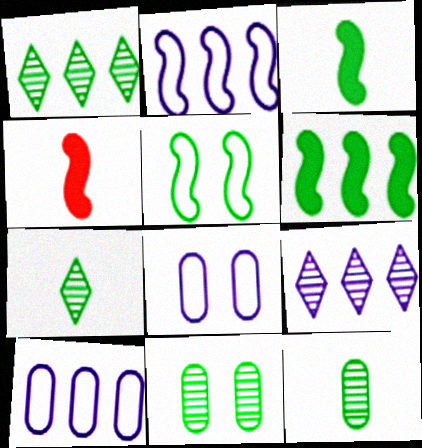[[1, 4, 8]]